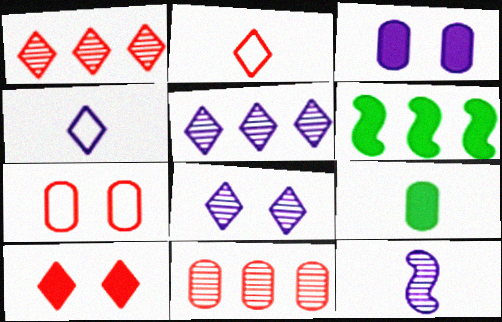[[1, 2, 10], 
[2, 9, 12]]